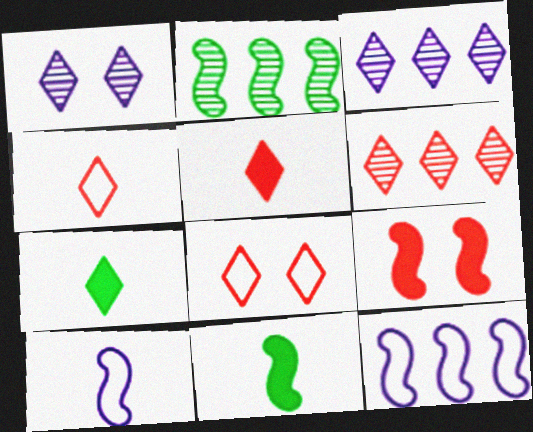[[2, 9, 10], 
[3, 7, 8], 
[5, 6, 8]]